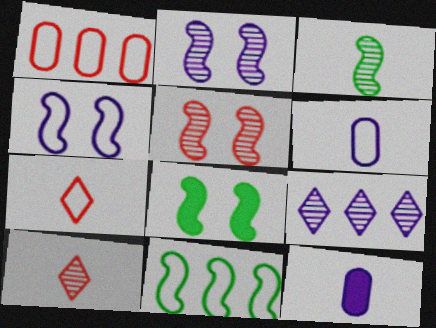[[3, 7, 12], 
[3, 8, 11], 
[4, 5, 8], 
[4, 9, 12]]